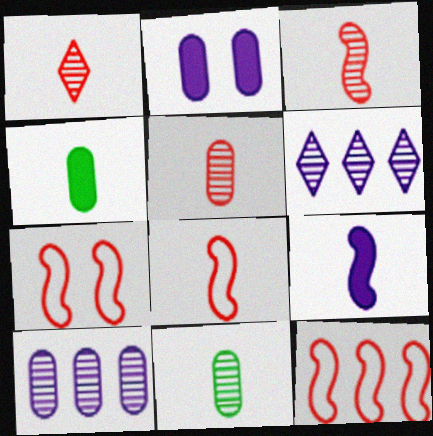[[1, 3, 5], 
[4, 6, 7], 
[7, 8, 12]]